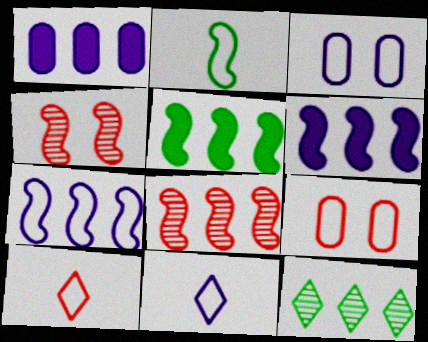[[2, 4, 6], 
[3, 7, 11], 
[5, 7, 8]]